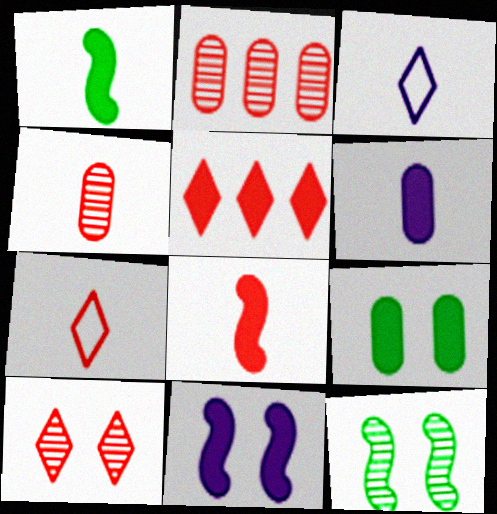[[1, 3, 4], 
[4, 7, 8], 
[5, 7, 10]]